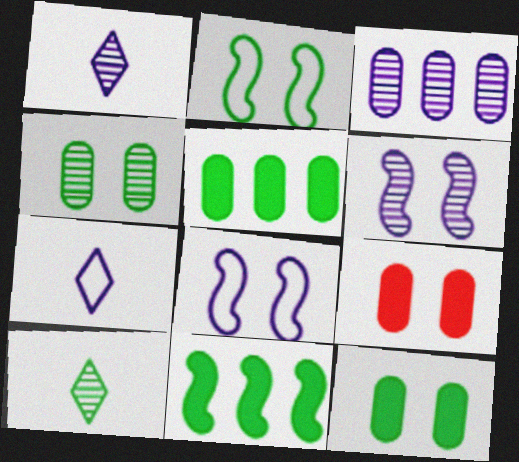[[1, 3, 6], 
[2, 5, 10]]